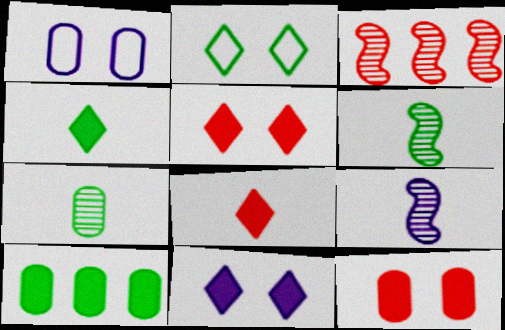[[1, 3, 4], 
[2, 6, 10]]